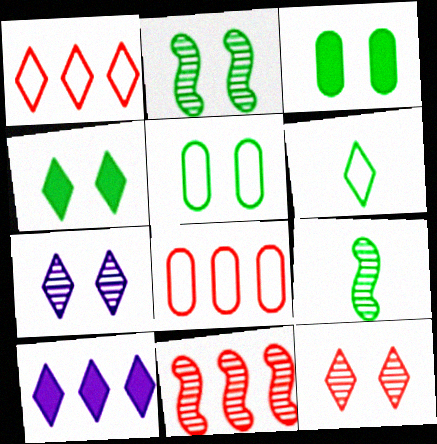[[2, 4, 5], 
[6, 10, 12]]